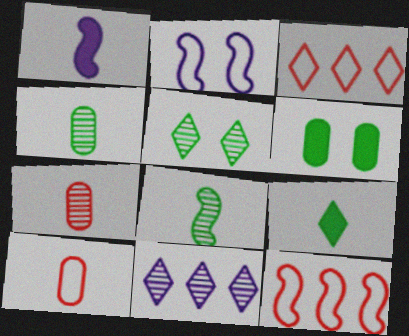[]